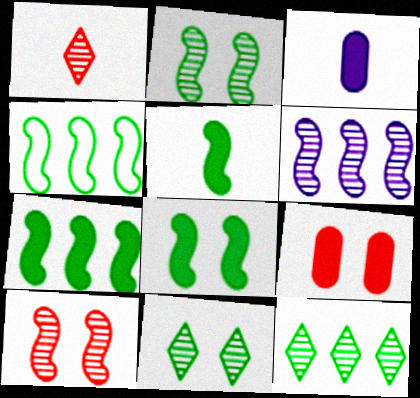[[2, 4, 5], 
[5, 7, 8]]